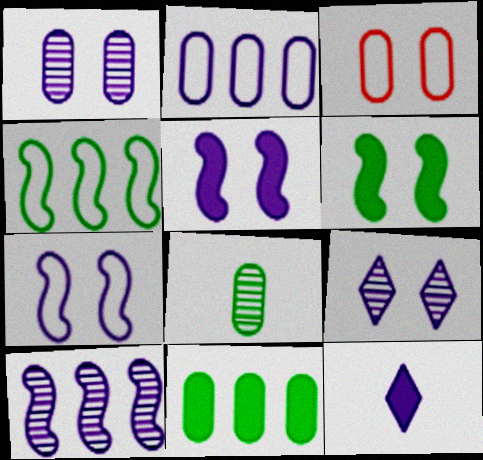[[3, 6, 9]]